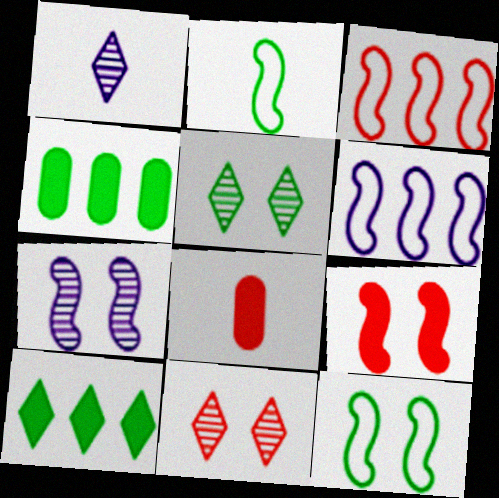[[1, 2, 8], 
[2, 4, 5], 
[3, 8, 11], 
[5, 6, 8], 
[7, 9, 12]]